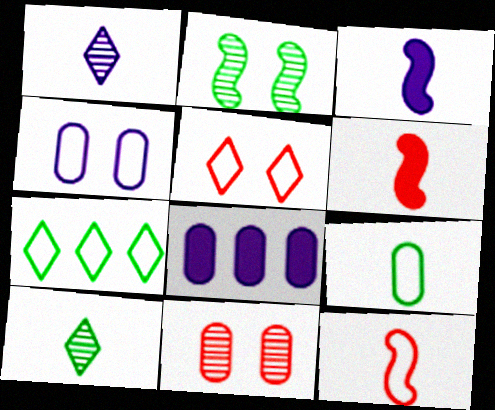[[1, 6, 9], 
[3, 7, 11], 
[4, 7, 12], 
[8, 9, 11]]